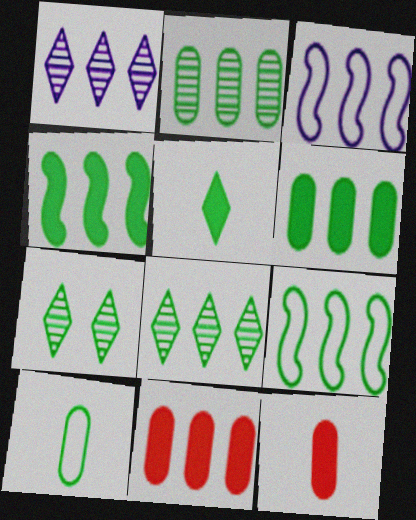[[1, 9, 11], 
[3, 7, 12], 
[3, 8, 11], 
[4, 7, 10], 
[6, 8, 9]]